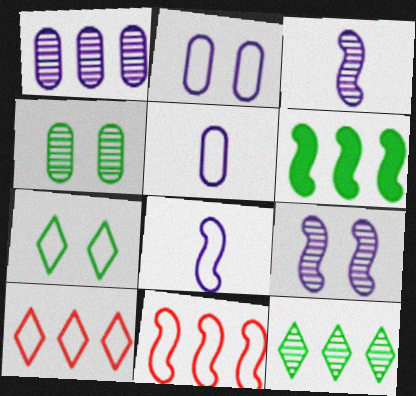[[1, 6, 10], 
[5, 7, 11]]